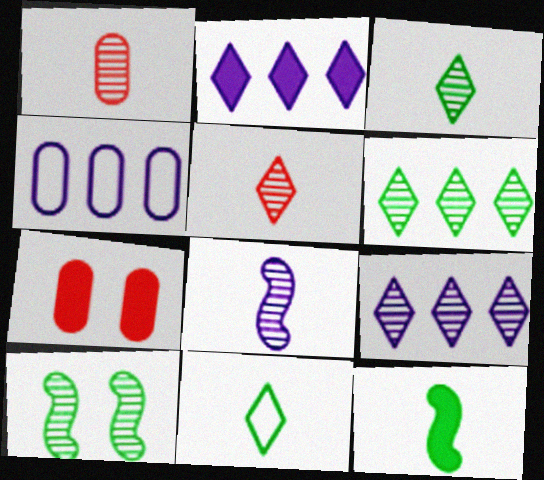[[1, 3, 8], 
[1, 9, 10], 
[2, 7, 12]]